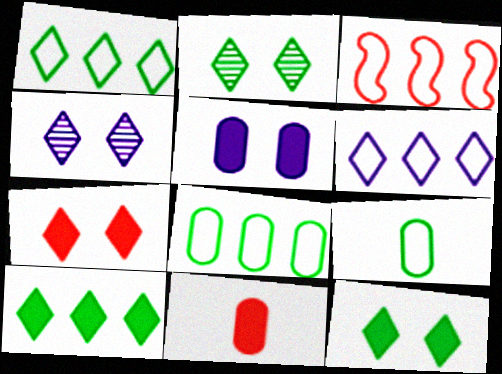[[3, 6, 8]]